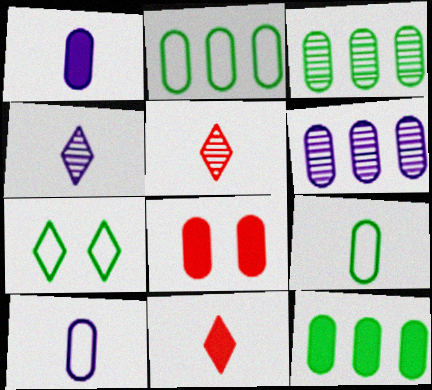[[1, 8, 12], 
[2, 3, 12], 
[3, 8, 10], 
[6, 8, 9]]